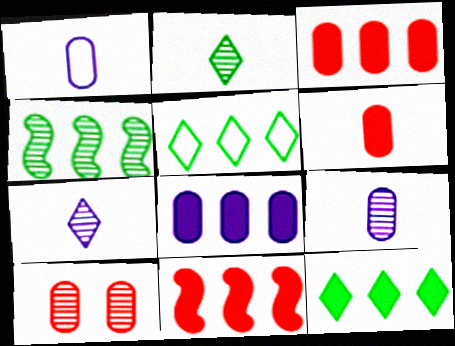[[4, 7, 10], 
[8, 11, 12]]